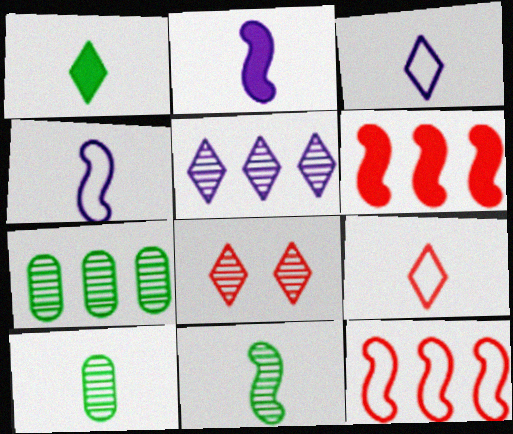[[2, 9, 10]]